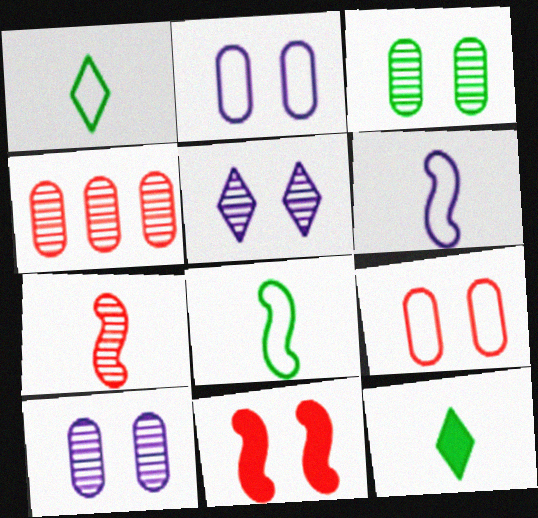[]